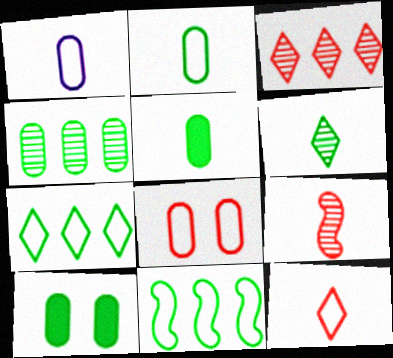[[2, 4, 10], 
[6, 10, 11]]